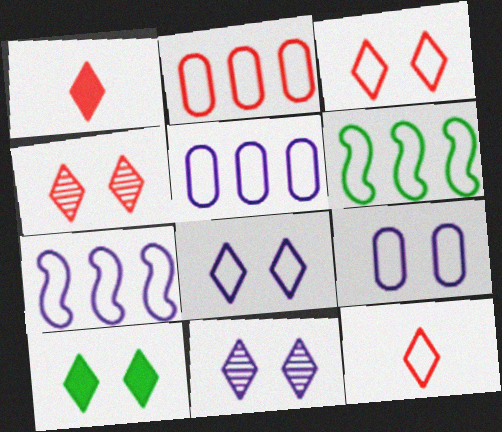[[3, 10, 11], 
[4, 8, 10], 
[6, 9, 12]]